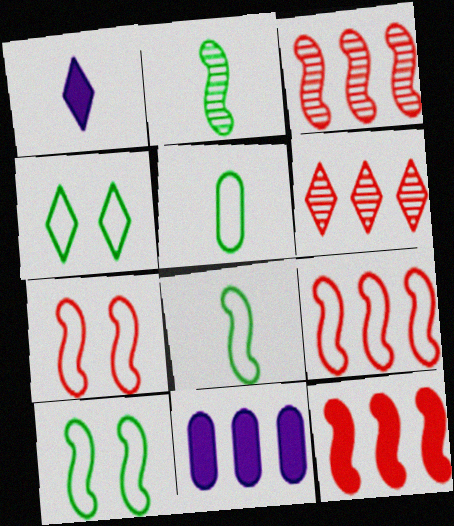[[1, 4, 6], 
[3, 9, 12]]